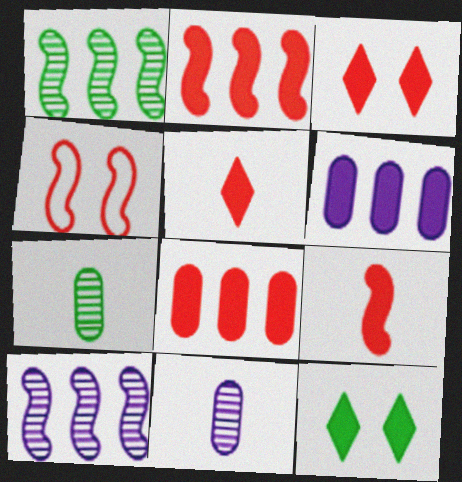[[3, 8, 9], 
[6, 9, 12]]